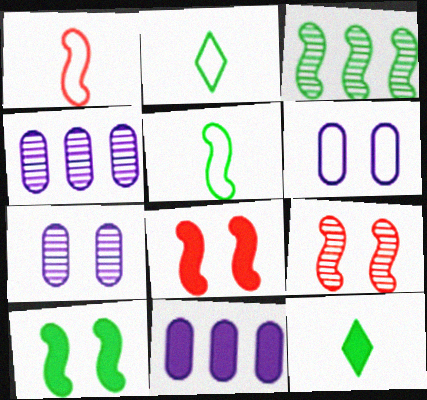[[2, 4, 8], 
[2, 9, 11], 
[3, 5, 10], 
[8, 11, 12]]